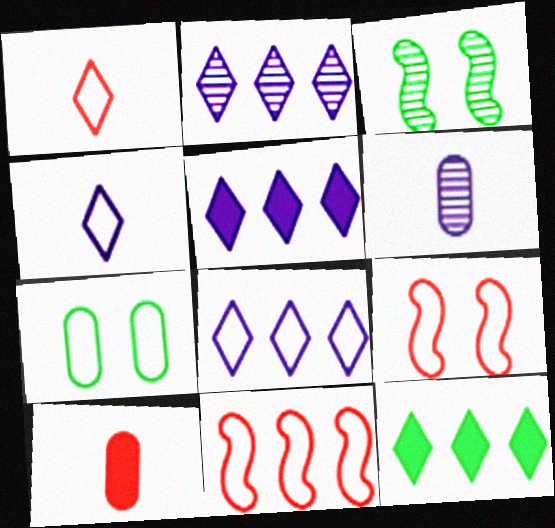[[2, 5, 8], 
[3, 8, 10], 
[4, 7, 11], 
[6, 9, 12]]